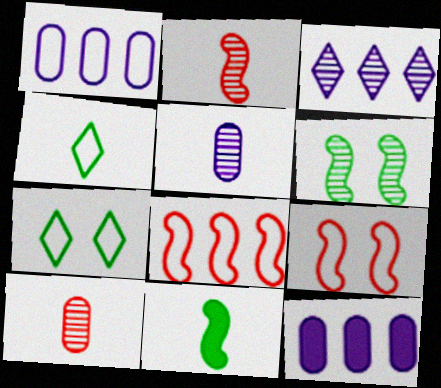[[1, 4, 9], 
[2, 7, 12], 
[3, 6, 10]]